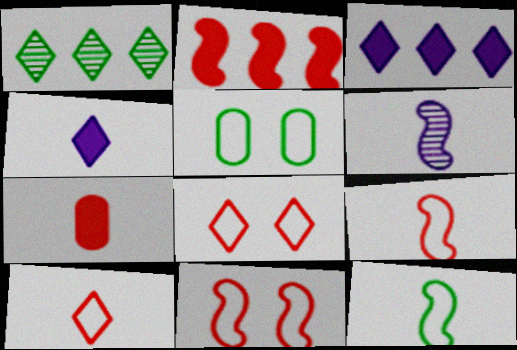[[1, 4, 8]]